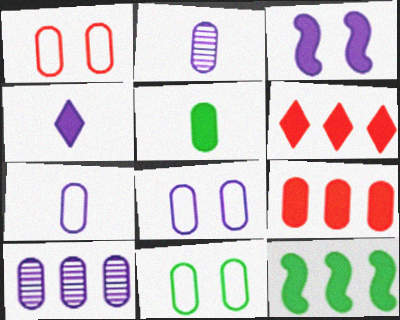[[1, 5, 10], 
[1, 8, 11], 
[2, 9, 11], 
[3, 5, 6]]